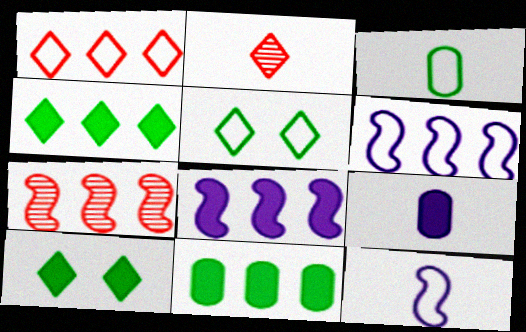[[5, 7, 9]]